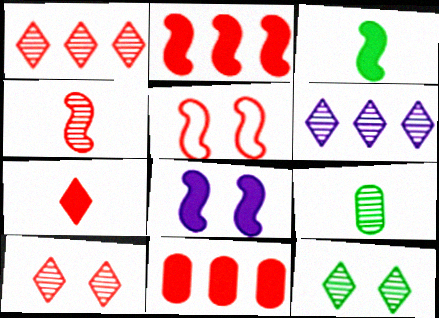[[2, 3, 8], 
[2, 4, 5]]